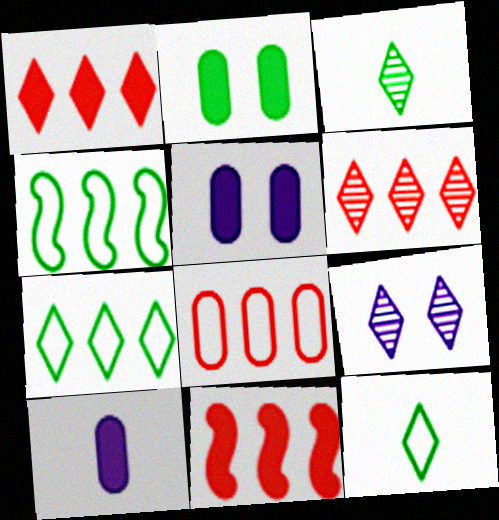[[1, 9, 12], 
[2, 3, 4], 
[3, 6, 9], 
[6, 8, 11]]